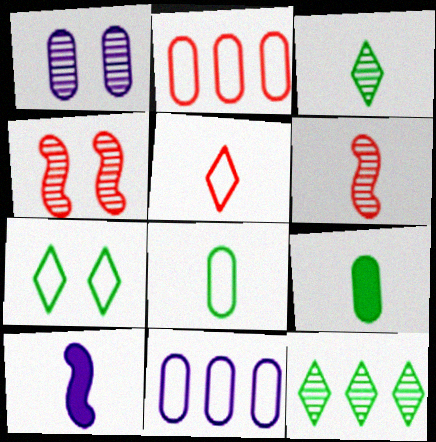[[1, 2, 9], 
[1, 6, 12]]